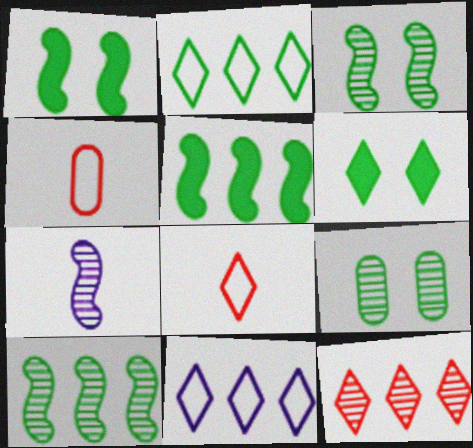[[7, 9, 12]]